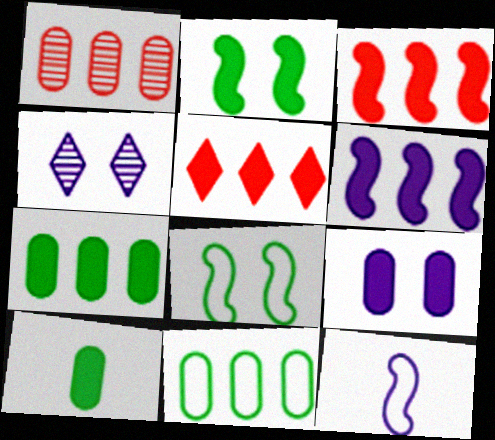[[5, 6, 7]]